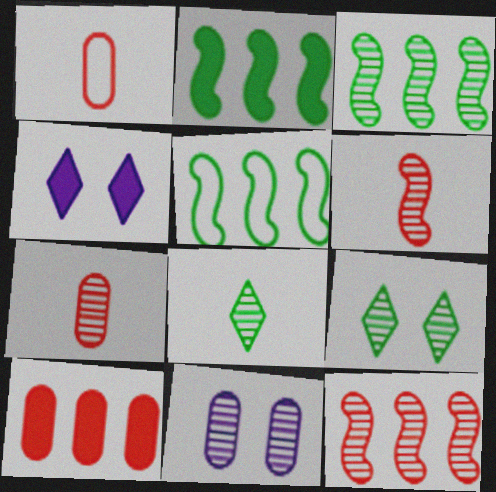[[1, 3, 4], 
[2, 3, 5], 
[4, 5, 7], 
[8, 11, 12]]